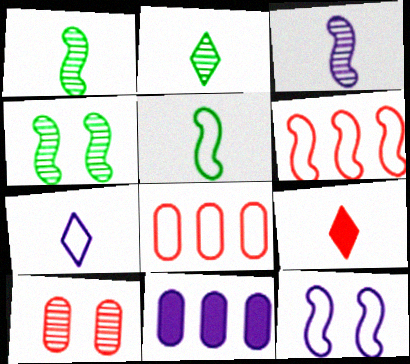[[2, 7, 9], 
[5, 6, 12], 
[6, 9, 10]]